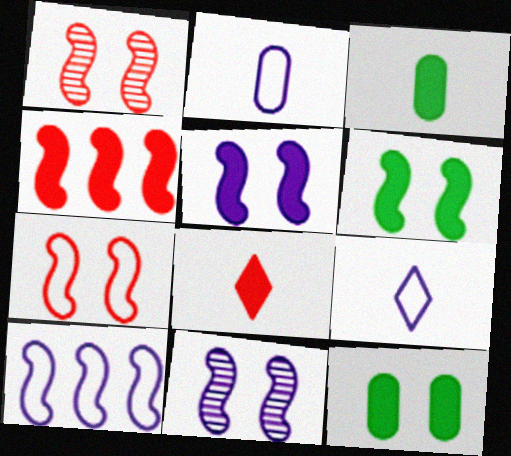[[6, 7, 11]]